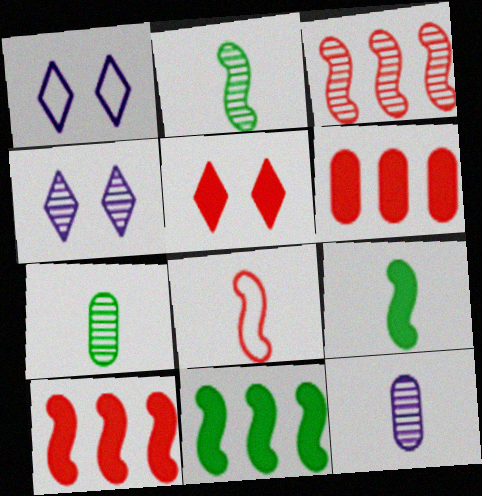[[1, 2, 6], 
[1, 7, 10], 
[3, 4, 7]]